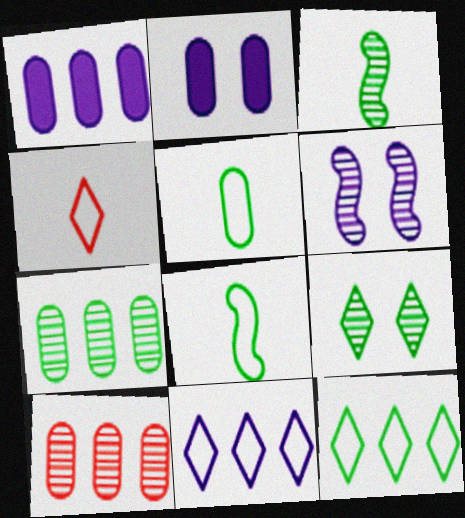[[2, 5, 10], 
[3, 7, 9]]